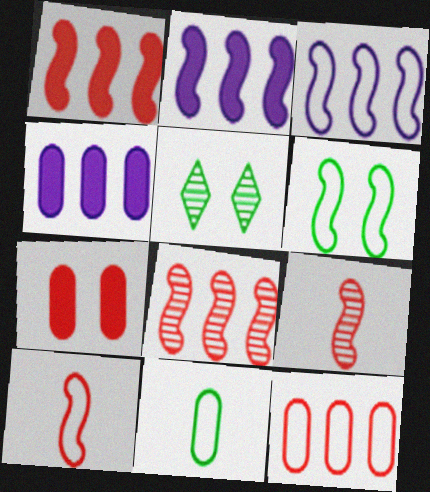[[2, 6, 9], 
[3, 6, 10], 
[4, 5, 10]]